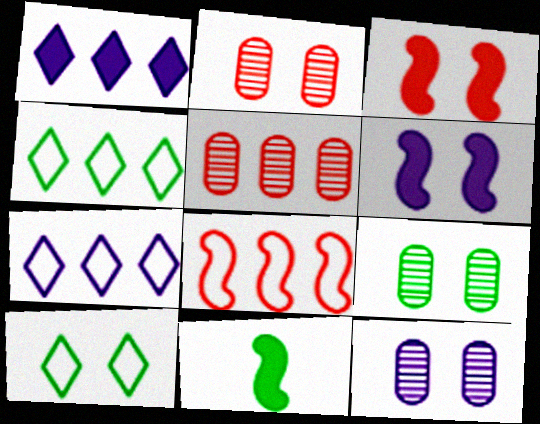[[2, 6, 10], 
[2, 7, 11], 
[2, 9, 12], 
[3, 10, 12], 
[4, 9, 11]]